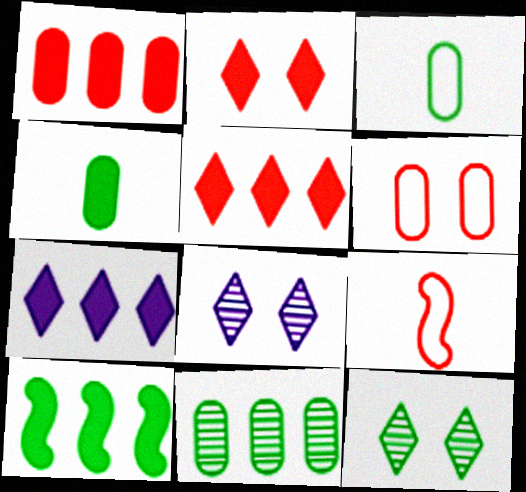[[1, 7, 10], 
[3, 10, 12]]